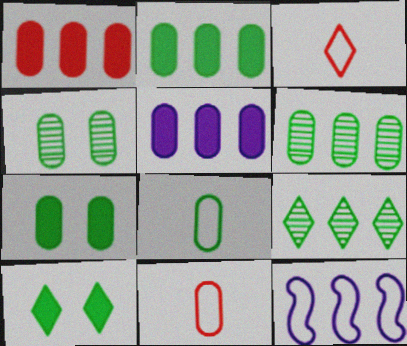[[1, 2, 5], 
[1, 9, 12], 
[2, 4, 8], 
[4, 5, 11], 
[6, 7, 8]]